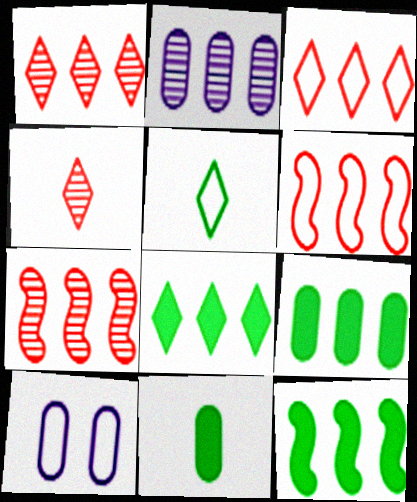[[2, 3, 12], 
[2, 6, 8], 
[4, 10, 12], 
[5, 6, 10], 
[8, 9, 12]]